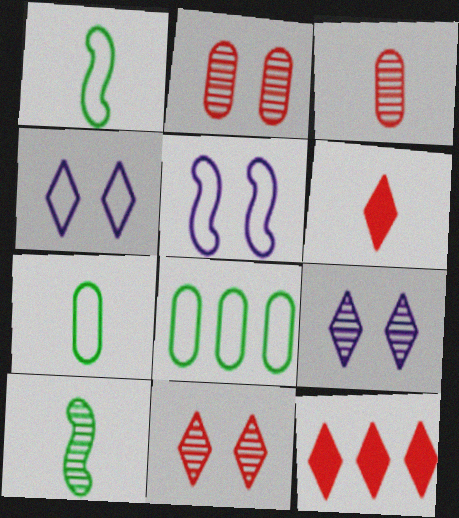[]